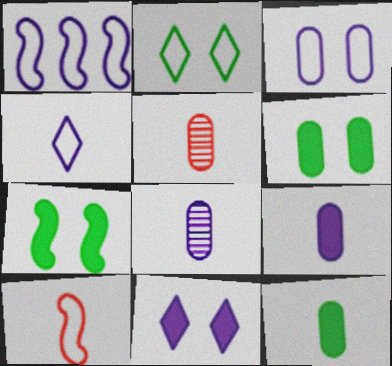[[1, 3, 4], 
[1, 8, 11]]